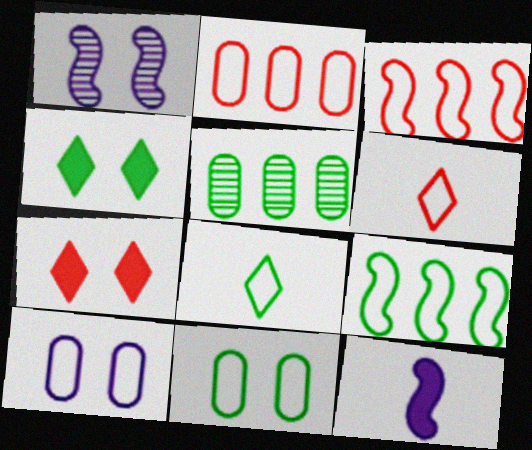[[1, 7, 11], 
[3, 8, 10], 
[6, 9, 10], 
[8, 9, 11]]